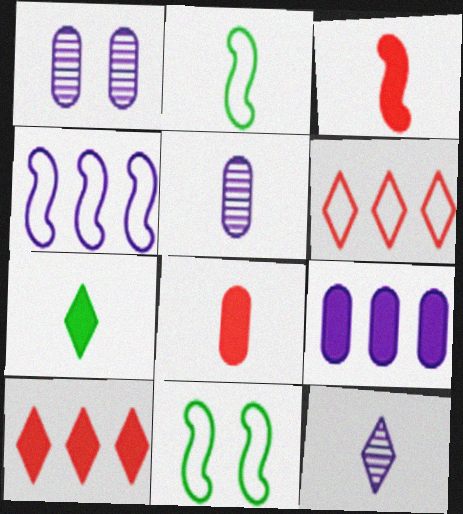[[1, 2, 10], 
[2, 8, 12], 
[5, 10, 11]]